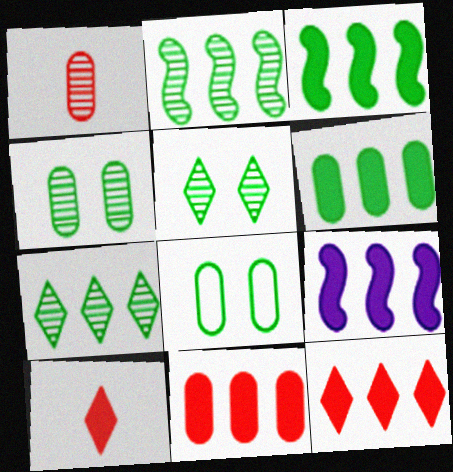[[6, 9, 12]]